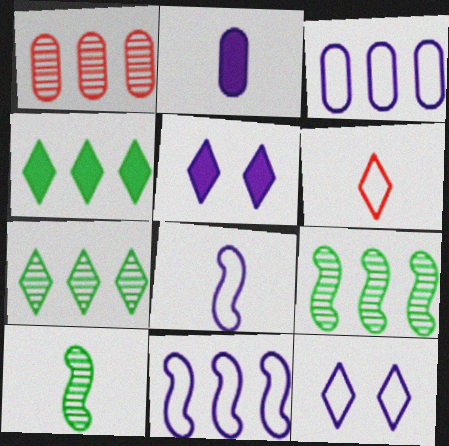[[1, 4, 11], 
[2, 6, 10], 
[3, 8, 12], 
[5, 6, 7]]